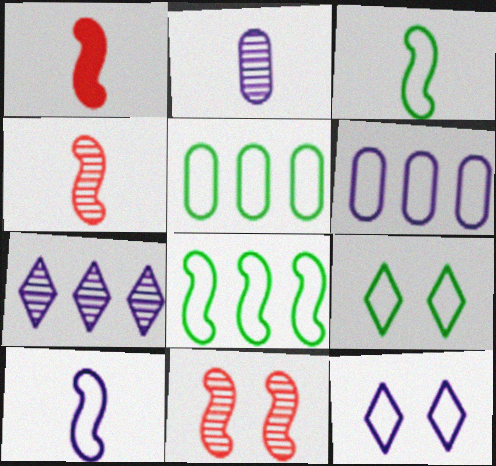[[3, 5, 9], 
[6, 10, 12]]